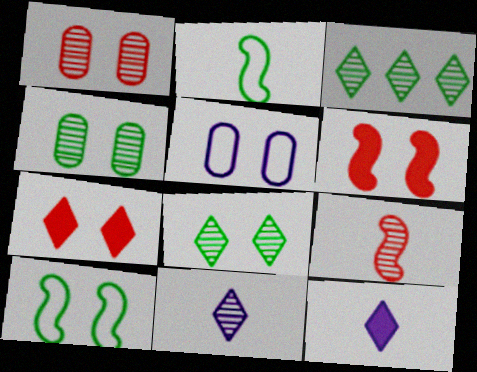[[5, 6, 8]]